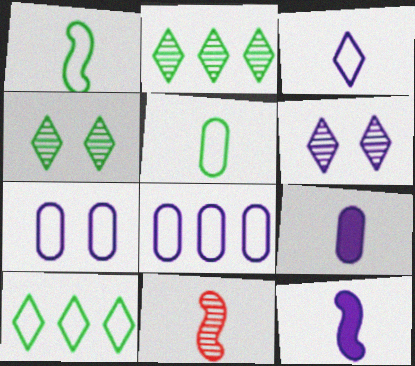[[1, 11, 12], 
[6, 8, 12]]